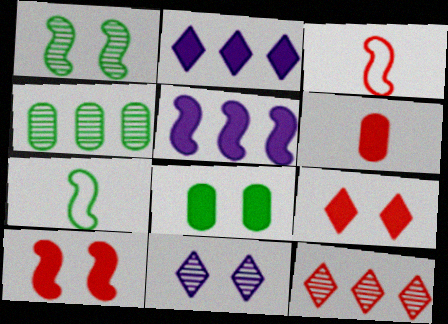[[1, 3, 5]]